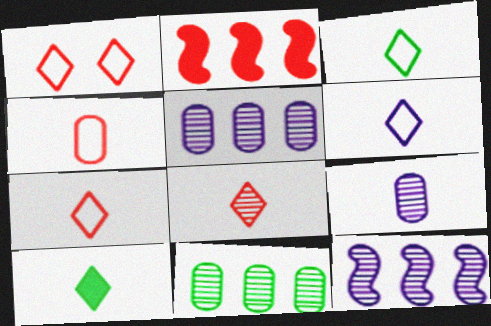[[3, 6, 7], 
[6, 8, 10]]